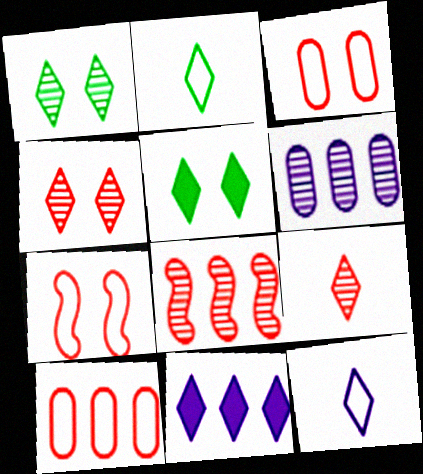[[2, 4, 11]]